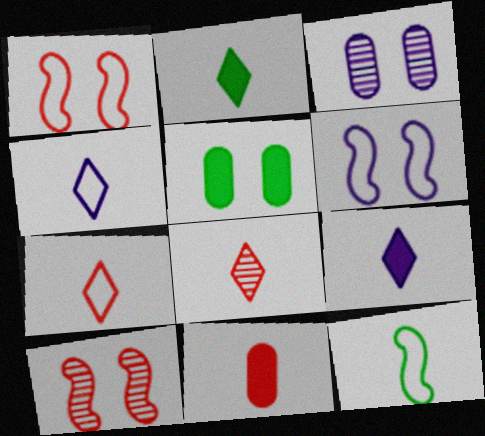[[2, 4, 8]]